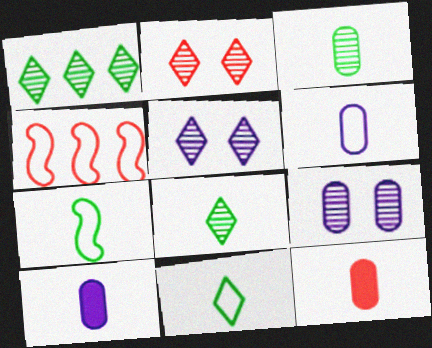[[2, 4, 12], 
[3, 6, 12]]